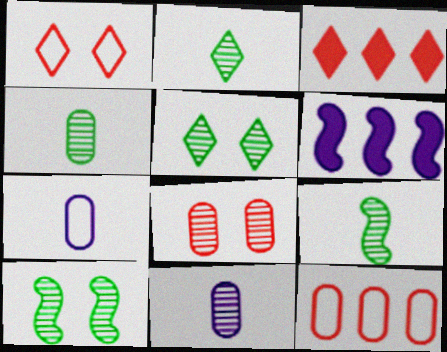[[1, 4, 6], 
[2, 4, 9], 
[3, 7, 10]]